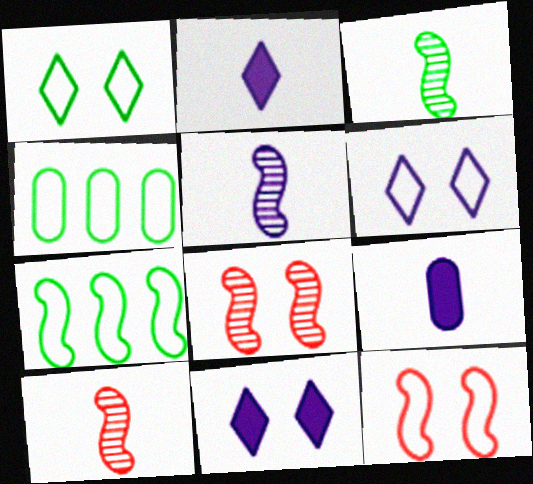[[2, 4, 8], 
[3, 5, 10], 
[4, 10, 11]]